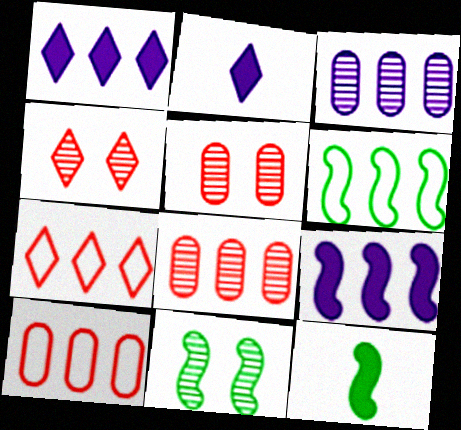[[1, 6, 8], 
[2, 5, 6], 
[2, 10, 11], 
[6, 11, 12]]